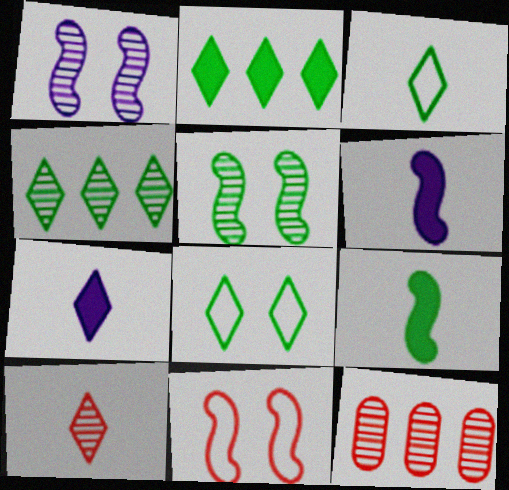[[3, 7, 10], 
[6, 8, 12]]